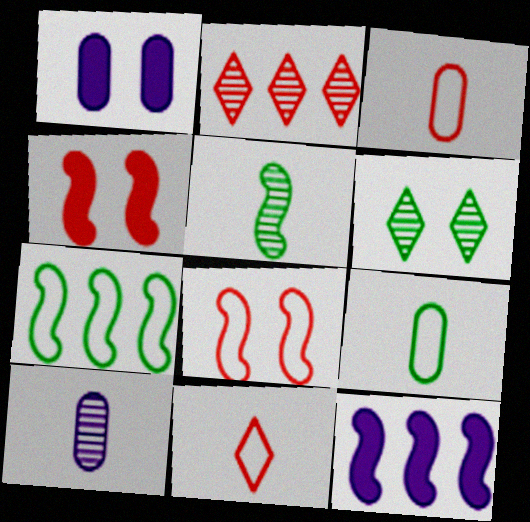[[1, 6, 8], 
[2, 3, 4], 
[3, 6, 12], 
[5, 8, 12]]